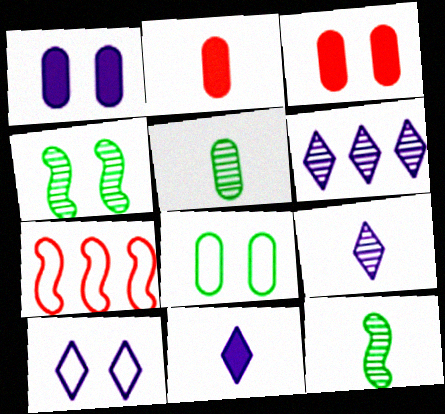[[3, 4, 10], 
[6, 10, 11]]